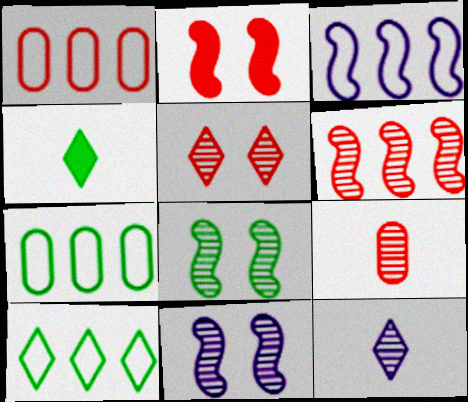[[1, 3, 10], 
[1, 4, 11], 
[2, 7, 12], 
[4, 7, 8], 
[5, 6, 9]]